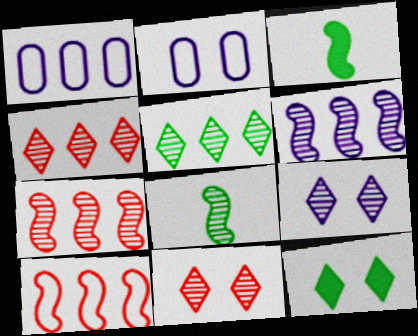[[1, 3, 11], 
[2, 3, 4]]